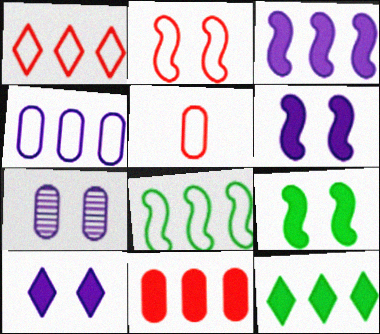[[1, 2, 5], 
[1, 4, 8], 
[3, 11, 12]]